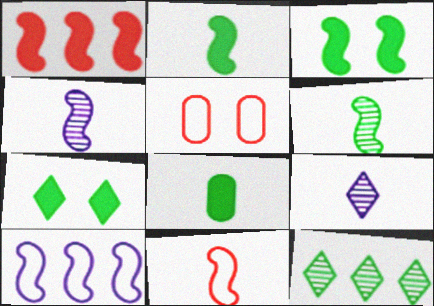[[2, 4, 11], 
[8, 9, 11]]